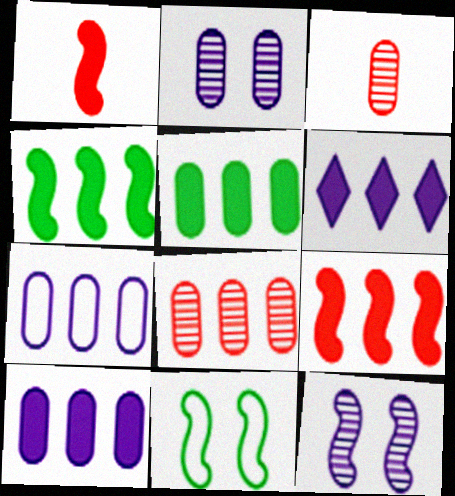[[3, 6, 11], 
[5, 6, 9], 
[5, 7, 8]]